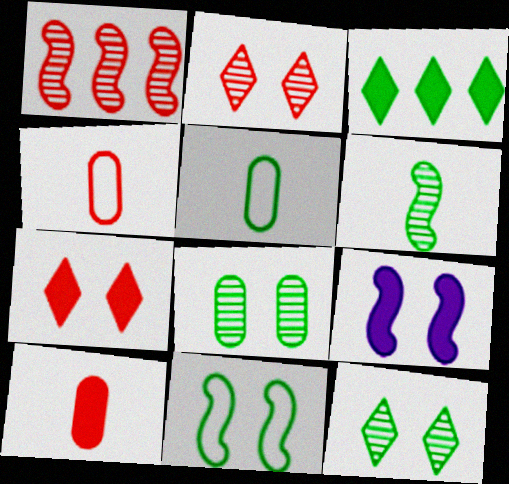[[1, 4, 7], 
[3, 9, 10]]